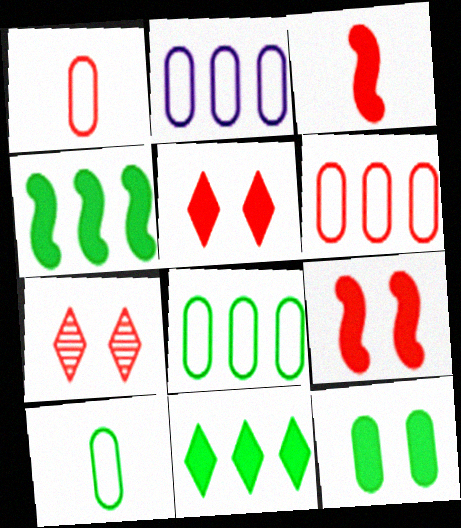[[2, 6, 8], 
[3, 6, 7]]